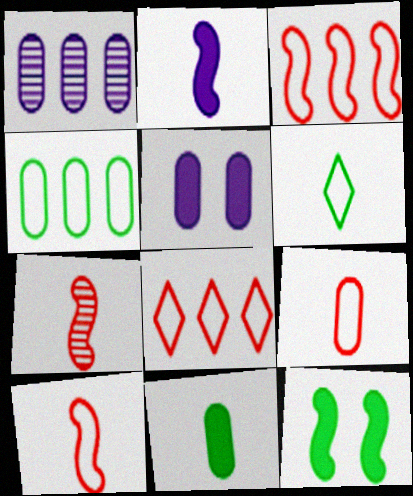[]